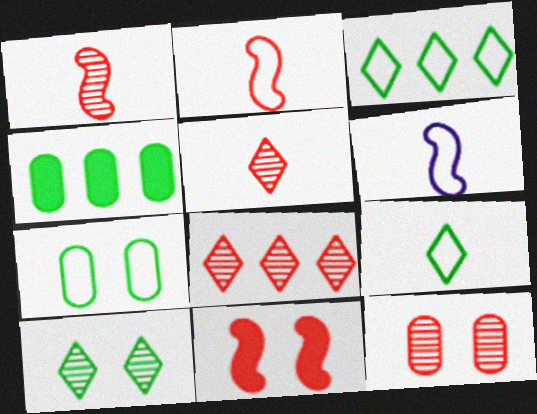[[1, 8, 12]]